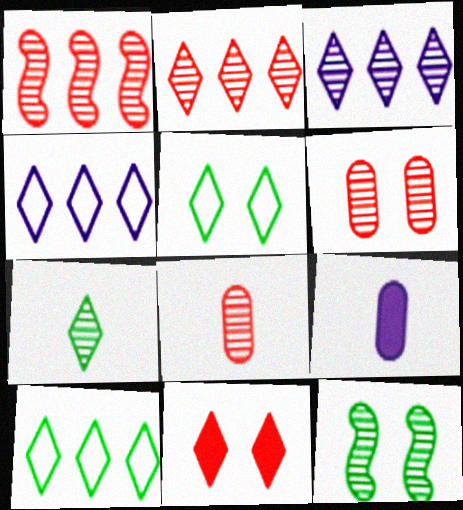[[1, 5, 9], 
[3, 8, 12], 
[4, 7, 11]]